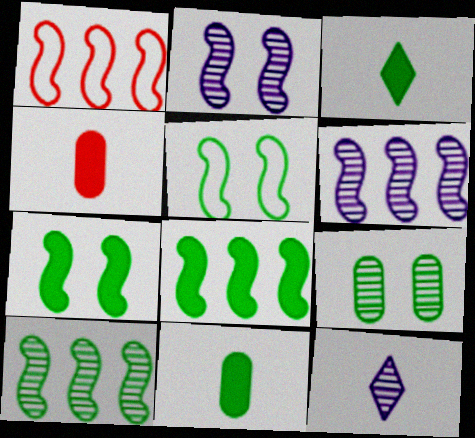[[1, 6, 8]]